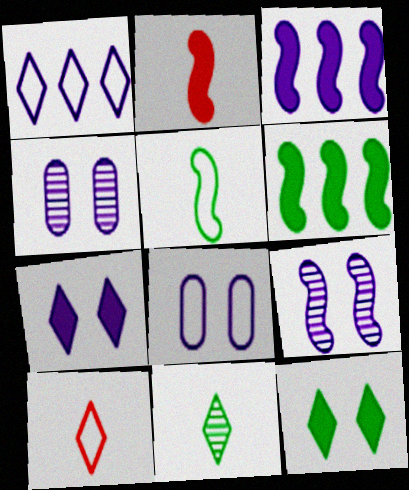[[4, 6, 10], 
[7, 8, 9]]